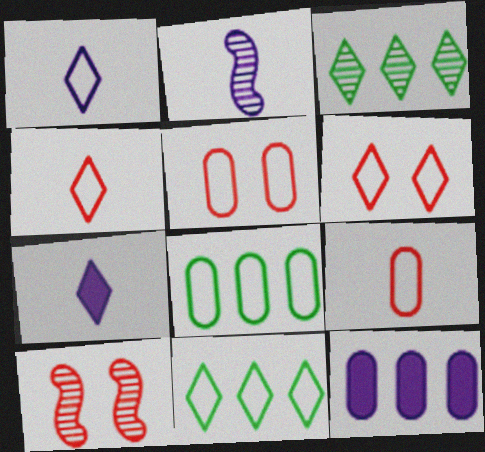[[1, 6, 11], 
[3, 6, 7], 
[7, 8, 10]]